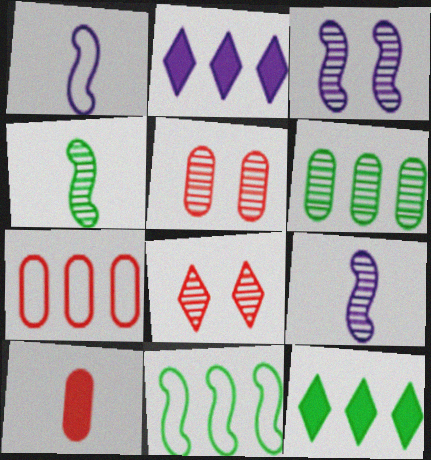[[1, 5, 12], 
[5, 7, 10], 
[6, 8, 9], 
[6, 11, 12]]